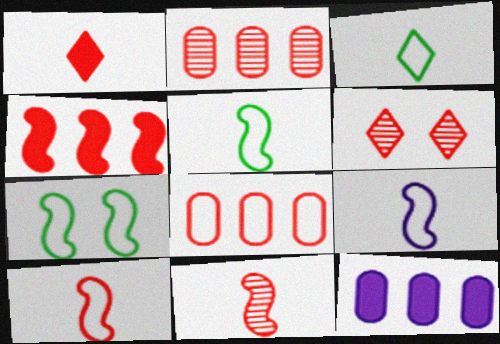[[2, 6, 11], 
[5, 6, 12], 
[5, 9, 10]]